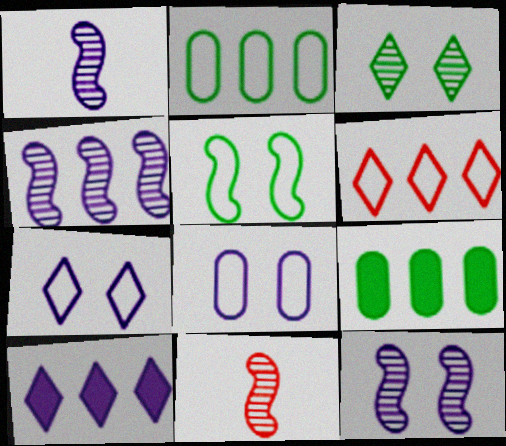[[1, 4, 12], 
[1, 8, 10], 
[4, 6, 9], 
[7, 9, 11]]